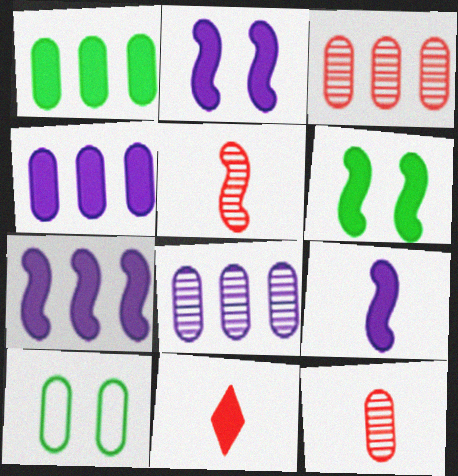[[1, 2, 11], 
[2, 7, 9], 
[4, 6, 11], 
[4, 10, 12]]